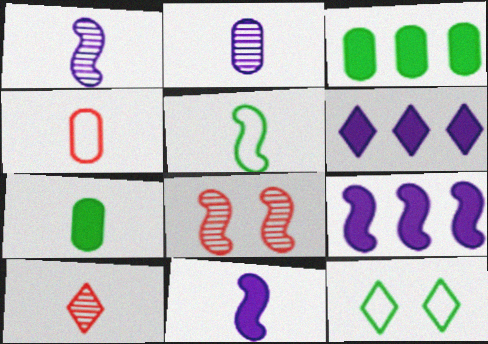[[2, 4, 7], 
[5, 8, 9], 
[6, 10, 12]]